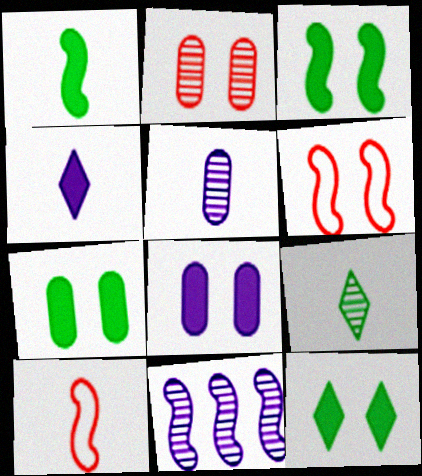[[1, 6, 11], 
[2, 9, 11], 
[3, 7, 12], 
[3, 10, 11]]